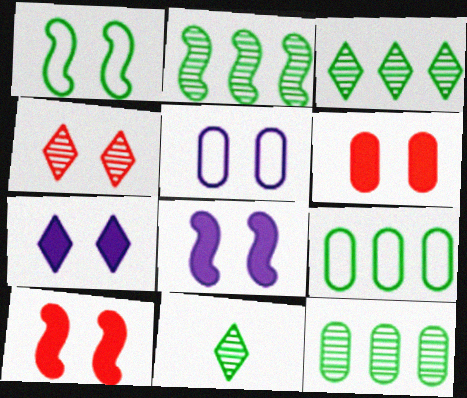[[2, 3, 12]]